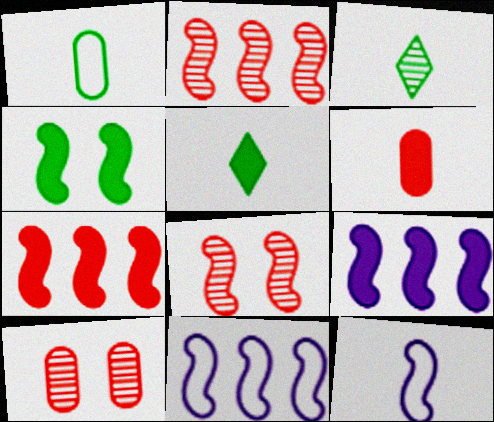[[2, 4, 12], 
[3, 6, 12], 
[5, 10, 11]]